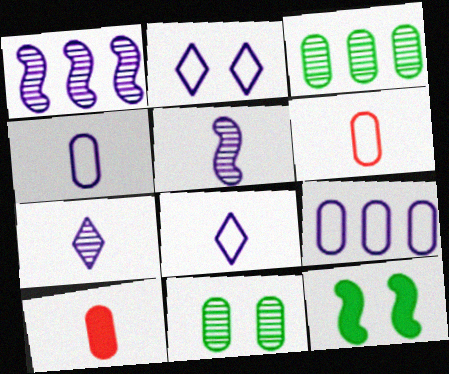[[9, 10, 11]]